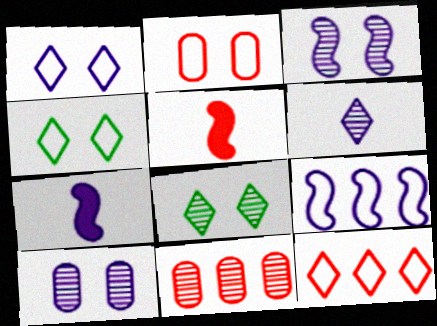[[3, 7, 9], 
[4, 7, 11]]